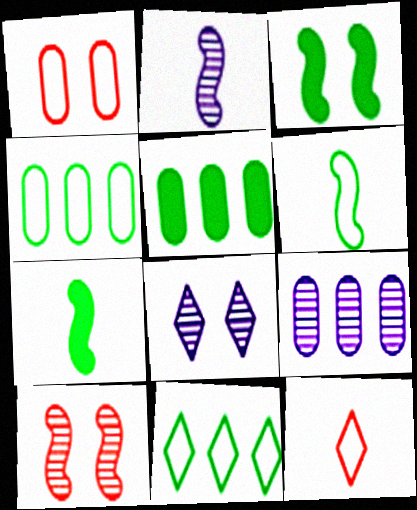[[1, 3, 8], 
[2, 8, 9], 
[3, 9, 12]]